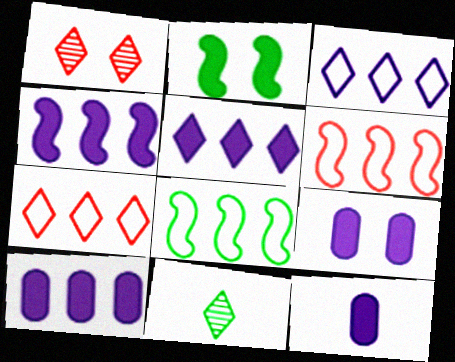[[1, 8, 12], 
[4, 5, 10], 
[6, 9, 11], 
[9, 10, 12]]